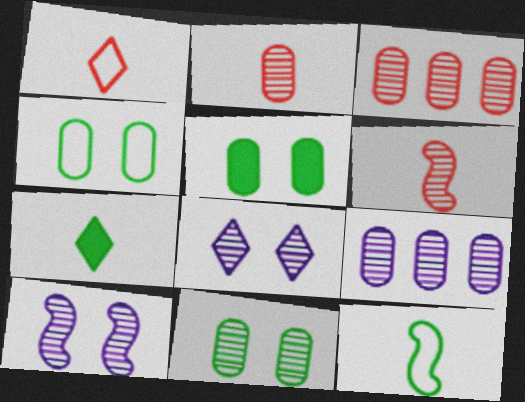[[2, 9, 11], 
[4, 5, 11]]